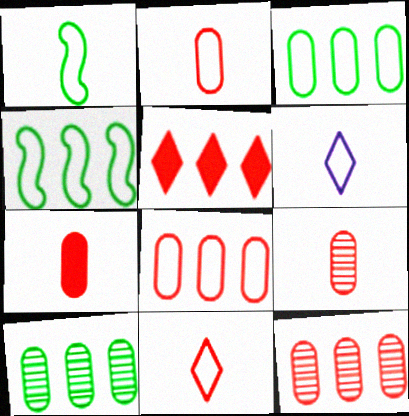[[1, 2, 6], 
[2, 7, 9]]